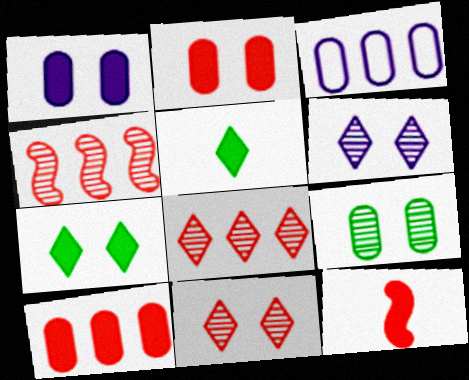[]